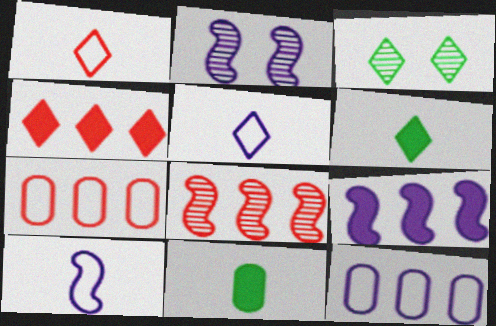[[2, 6, 7], 
[2, 9, 10], 
[3, 4, 5], 
[4, 7, 8]]